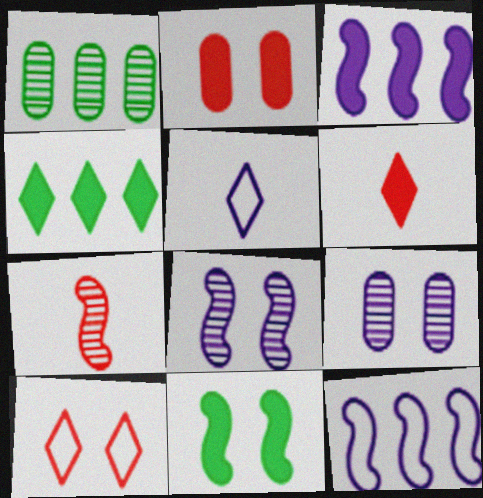[[3, 5, 9], 
[7, 11, 12], 
[9, 10, 11]]